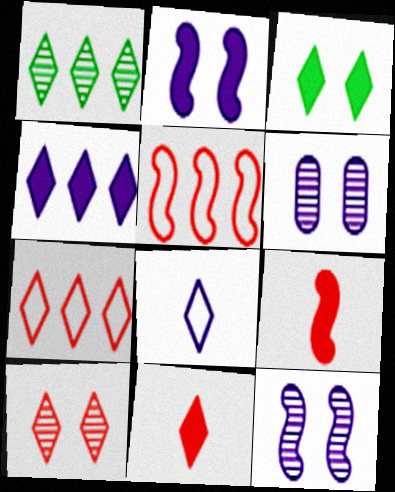[[1, 4, 7], 
[3, 4, 11], 
[7, 10, 11]]